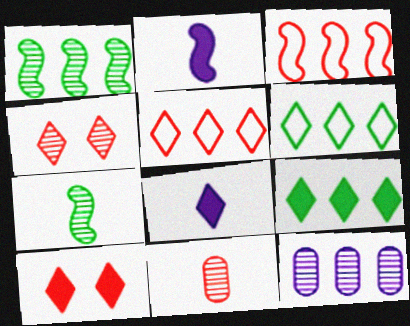[[3, 9, 12], 
[3, 10, 11], 
[4, 6, 8], 
[4, 7, 12], 
[8, 9, 10]]